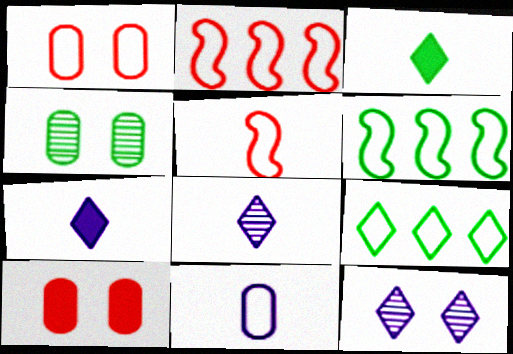[[2, 4, 7], 
[3, 4, 6], 
[6, 8, 10]]